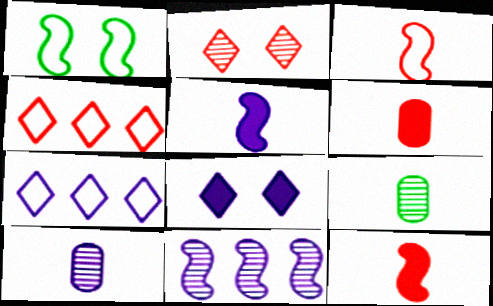[[1, 11, 12], 
[2, 9, 11]]